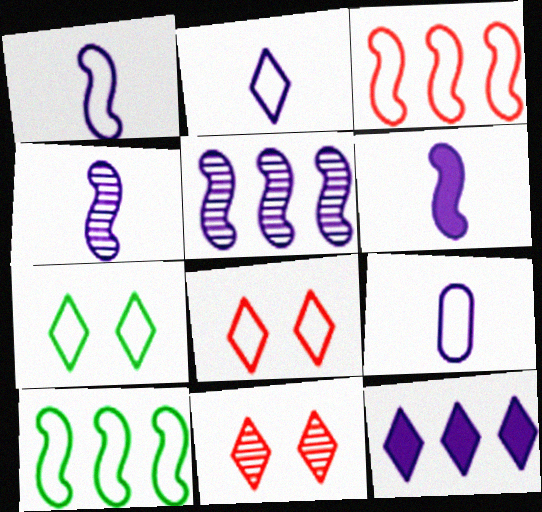[[1, 2, 9], 
[1, 4, 6], 
[3, 7, 9], 
[8, 9, 10]]